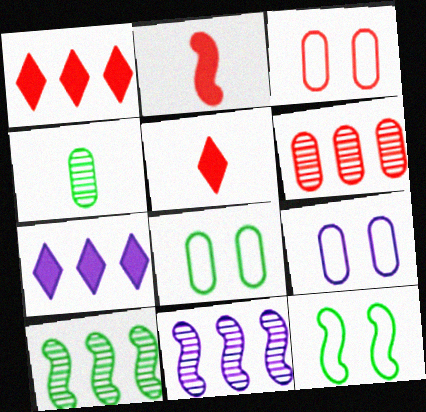[[2, 11, 12], 
[3, 8, 9], 
[5, 8, 11], 
[5, 9, 10]]